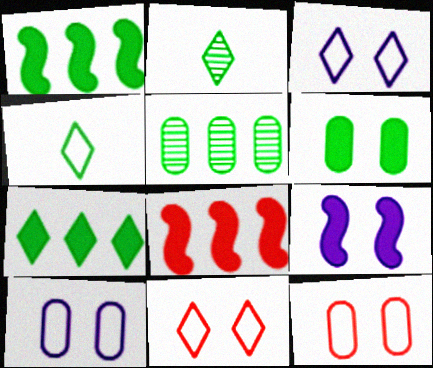[[2, 8, 10]]